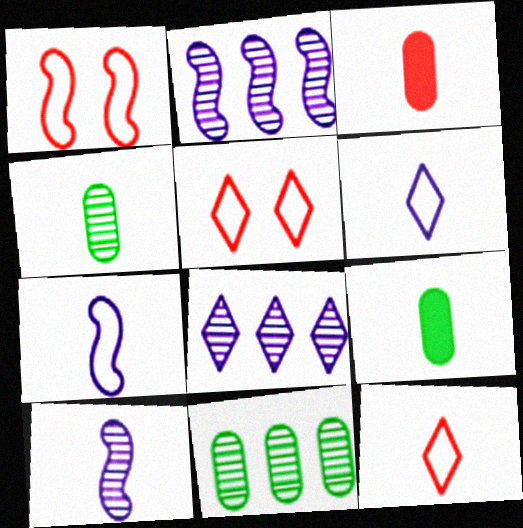[[1, 8, 9], 
[2, 5, 9], 
[9, 10, 12]]